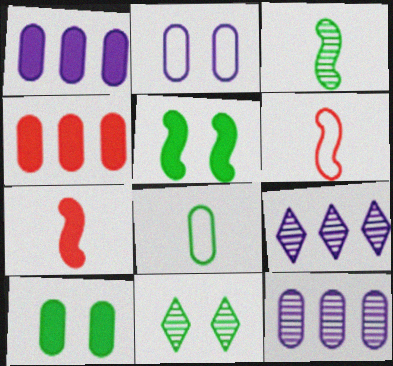[[1, 6, 11], 
[6, 9, 10]]